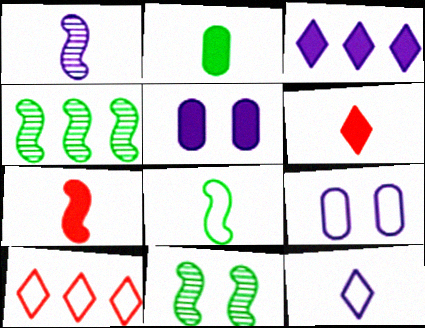[[1, 3, 9], 
[1, 7, 8], 
[4, 6, 9], 
[8, 9, 10]]